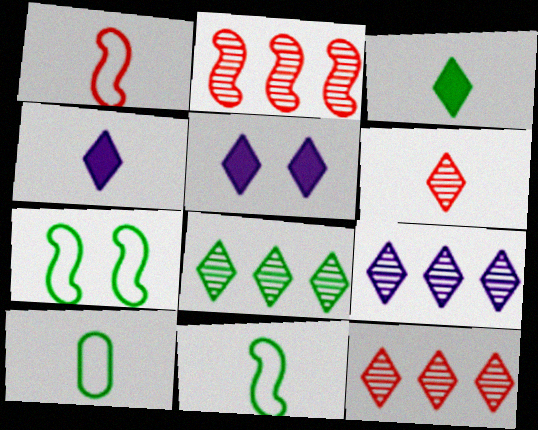[[2, 5, 10], 
[8, 9, 12]]